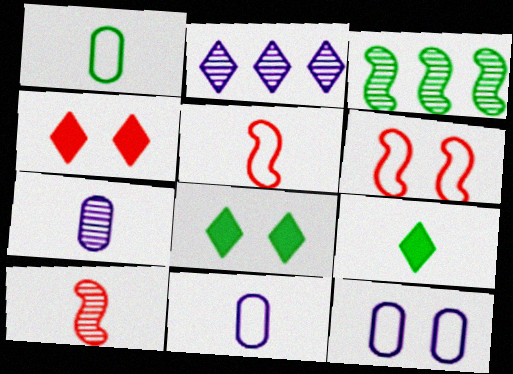[[1, 3, 8], 
[3, 4, 11], 
[5, 7, 9], 
[9, 10, 11]]